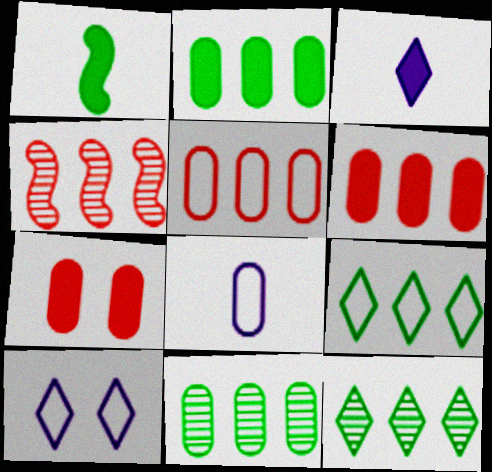[[7, 8, 11]]